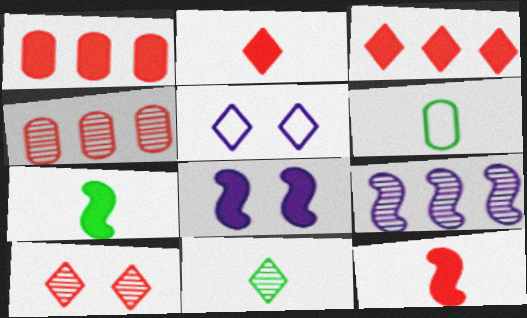[[3, 5, 11], 
[4, 5, 7], 
[6, 7, 11]]